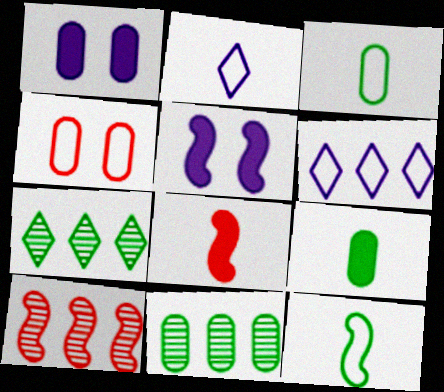[[4, 6, 12], 
[5, 10, 12]]